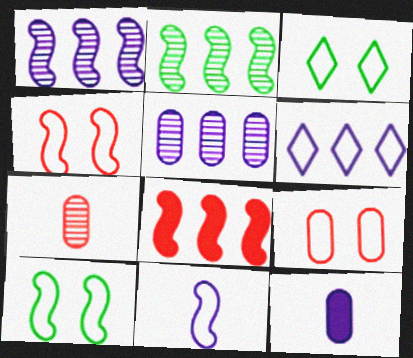[]